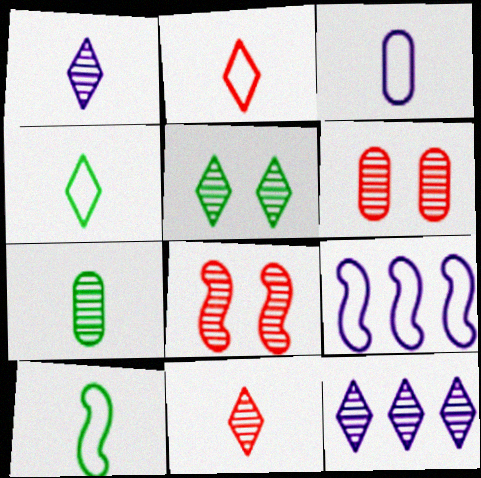[[2, 3, 10], 
[5, 11, 12], 
[7, 8, 12]]